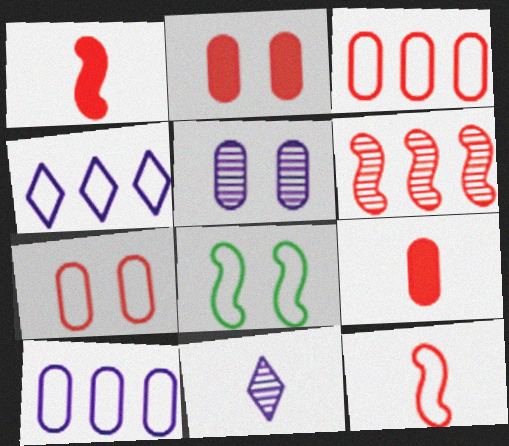[]